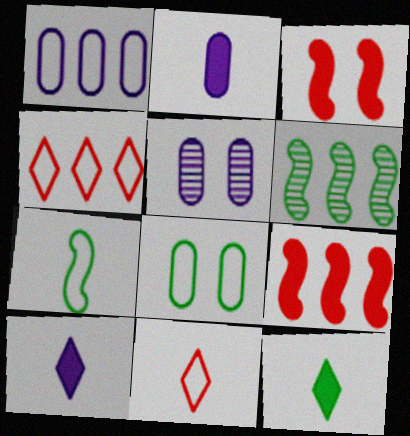[[1, 2, 5], 
[6, 8, 12]]